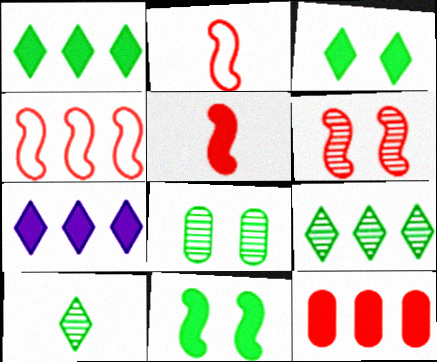[[2, 7, 8], 
[4, 5, 6]]